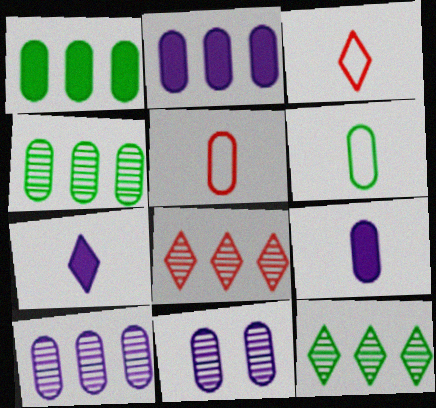[[1, 5, 11]]